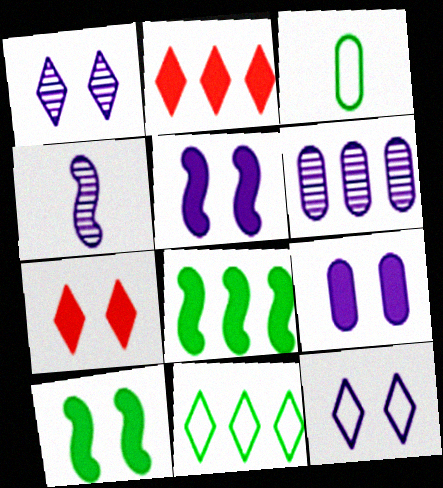[[1, 4, 6], 
[7, 9, 10]]